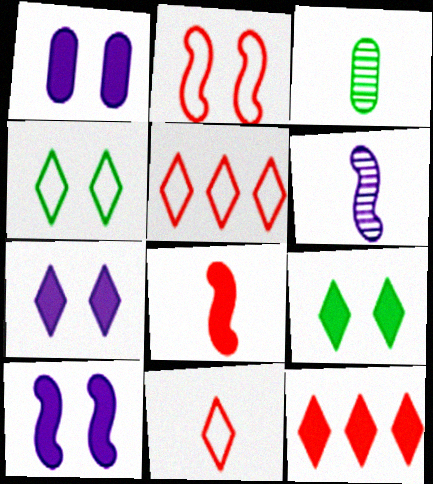[[1, 7, 10], 
[3, 5, 10]]